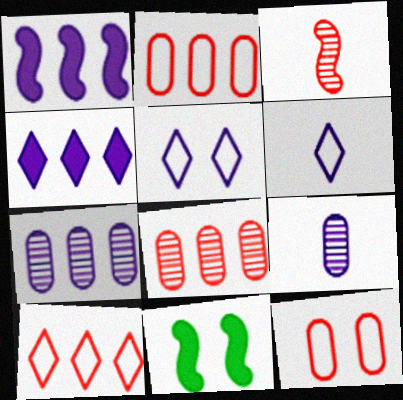[[1, 5, 9], 
[6, 8, 11], 
[9, 10, 11]]